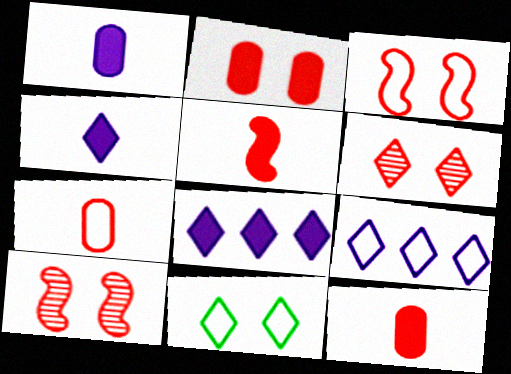[[2, 3, 6]]